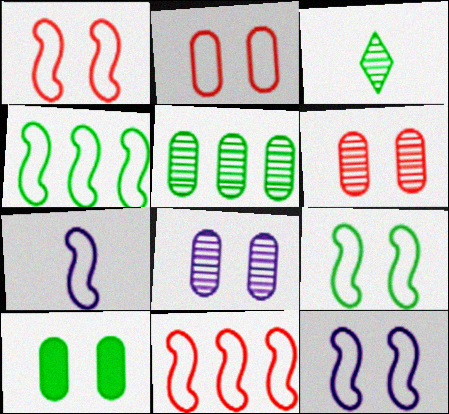[[1, 4, 7], 
[1, 9, 12], 
[2, 8, 10], 
[3, 4, 10], 
[7, 9, 11]]